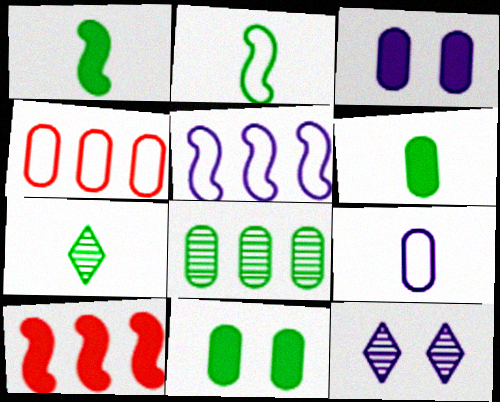[[1, 4, 12], 
[2, 6, 7]]